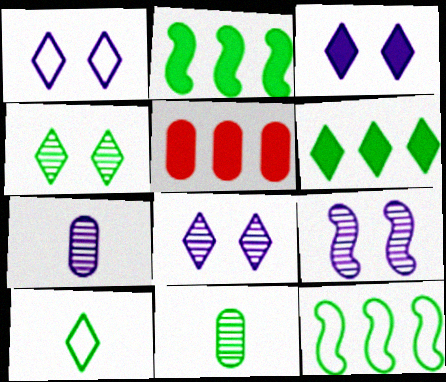[[1, 3, 8], 
[4, 6, 10], 
[5, 9, 10]]